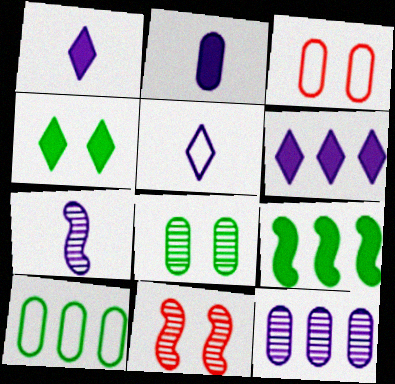[[1, 10, 11], 
[2, 5, 7]]